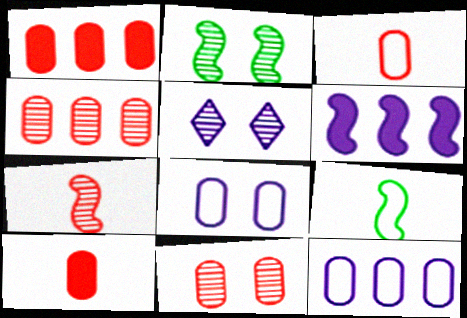[[1, 3, 11], 
[1, 5, 9], 
[2, 5, 11]]